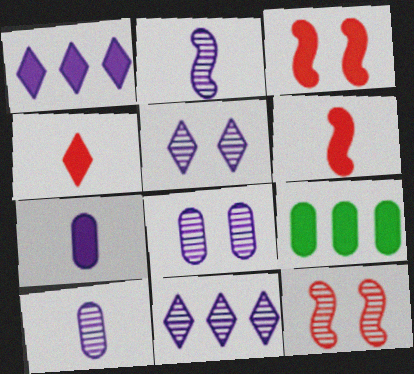[[2, 8, 11]]